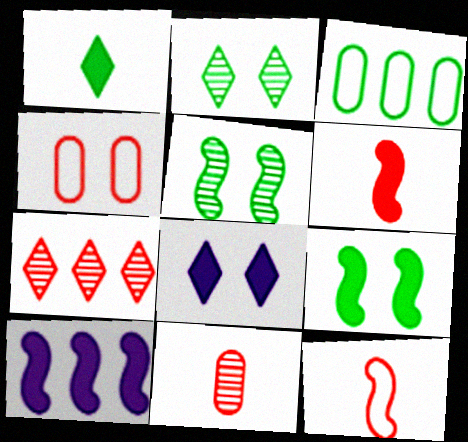[[1, 3, 5], 
[3, 7, 10], 
[4, 5, 8], 
[4, 6, 7], 
[5, 10, 12], 
[6, 9, 10]]